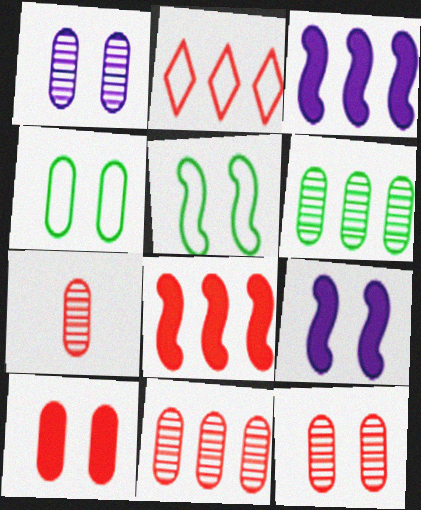[[1, 4, 10], 
[1, 6, 7], 
[2, 3, 6], 
[2, 8, 11], 
[7, 11, 12]]